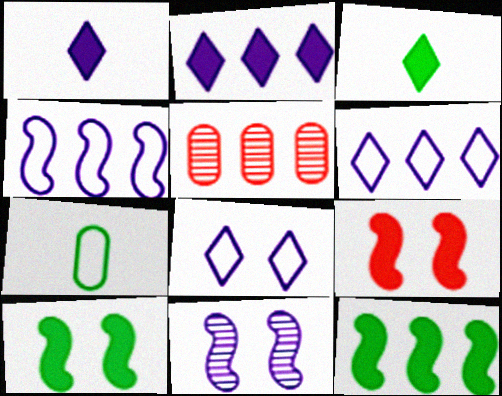[[5, 6, 12]]